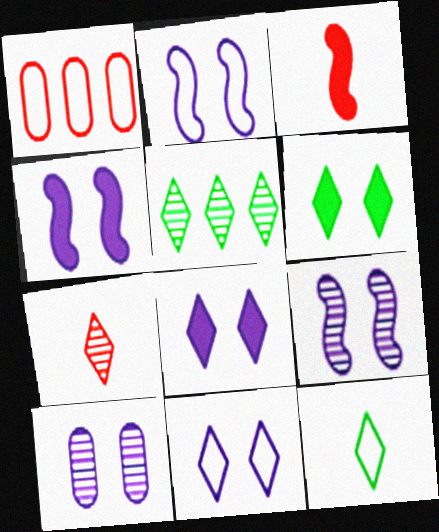[[1, 2, 12], 
[2, 4, 9], 
[2, 8, 10], 
[4, 10, 11], 
[5, 6, 12]]